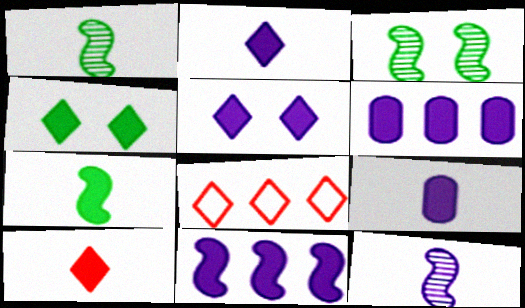[[3, 8, 9], 
[5, 9, 11], 
[7, 9, 10]]